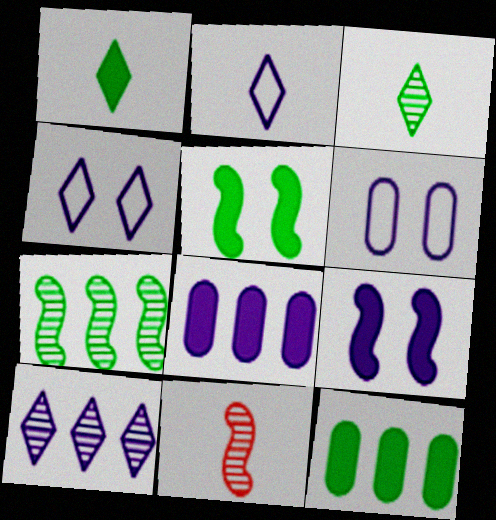[[1, 5, 12], 
[4, 11, 12]]